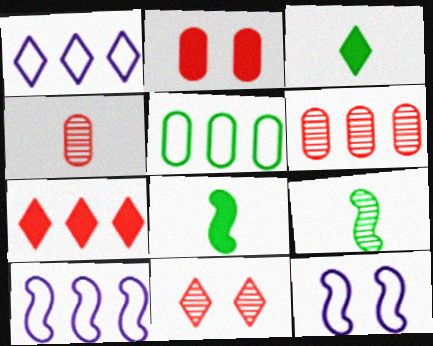[[1, 2, 9], 
[1, 3, 11], 
[3, 6, 12]]